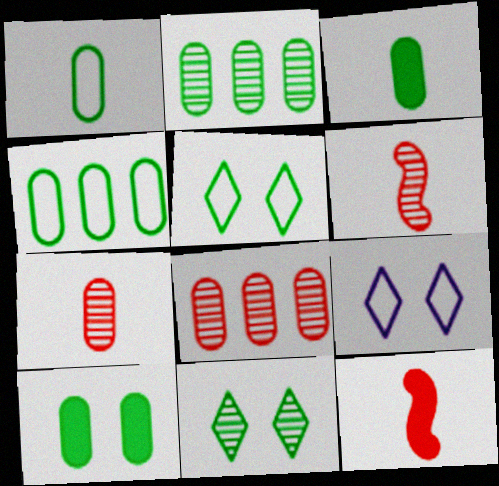[[1, 2, 10], 
[2, 9, 12]]